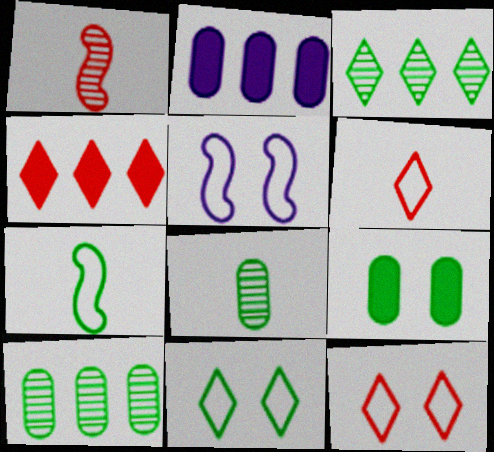[[1, 2, 11], 
[3, 7, 9], 
[4, 5, 8]]